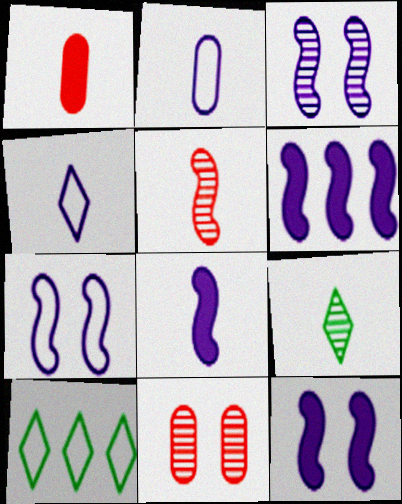[[1, 3, 10], 
[3, 7, 12], 
[6, 8, 12], 
[8, 10, 11]]